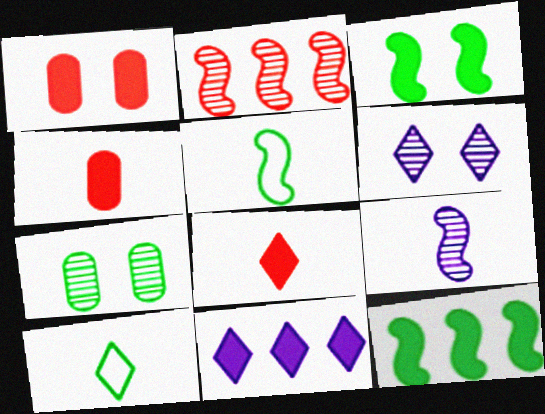[[3, 4, 11], 
[4, 9, 10], 
[7, 10, 12]]